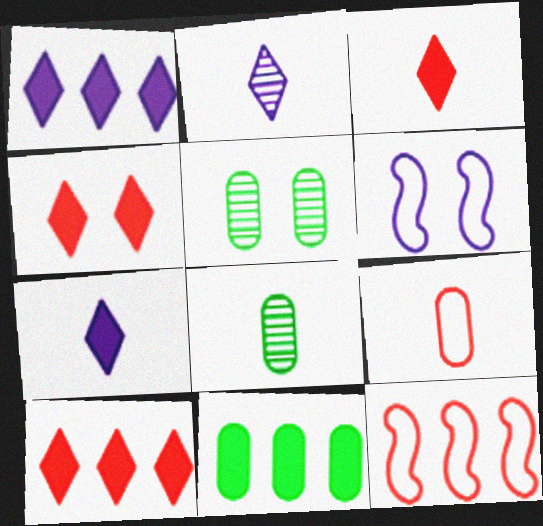[[3, 4, 10], 
[4, 5, 6], 
[5, 7, 12], 
[6, 8, 10]]